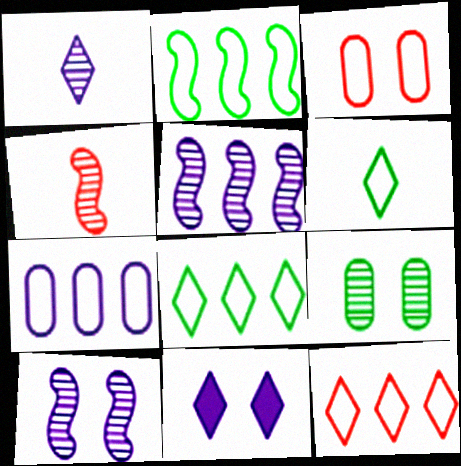[[2, 7, 12]]